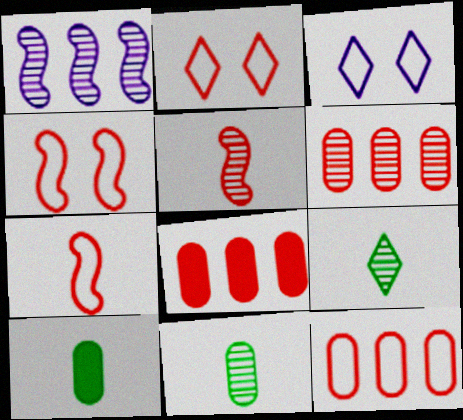[[1, 2, 10], 
[2, 5, 8], 
[2, 7, 12], 
[6, 8, 12]]